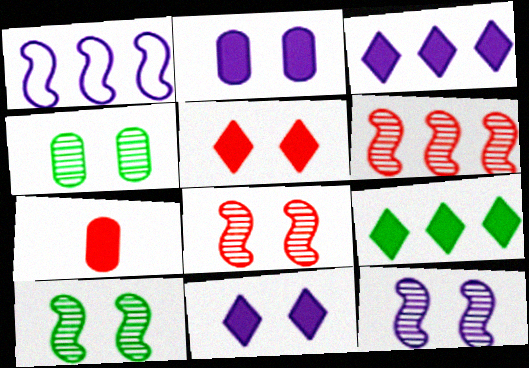[[8, 10, 12]]